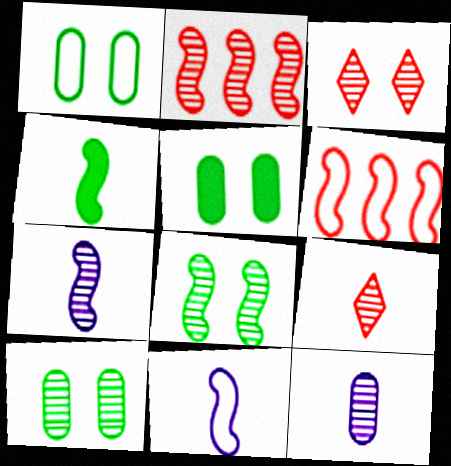[[1, 5, 10], 
[2, 7, 8]]